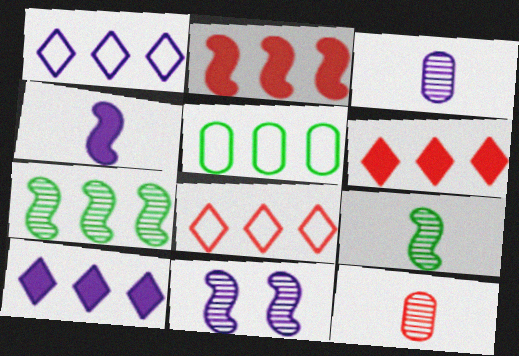[]